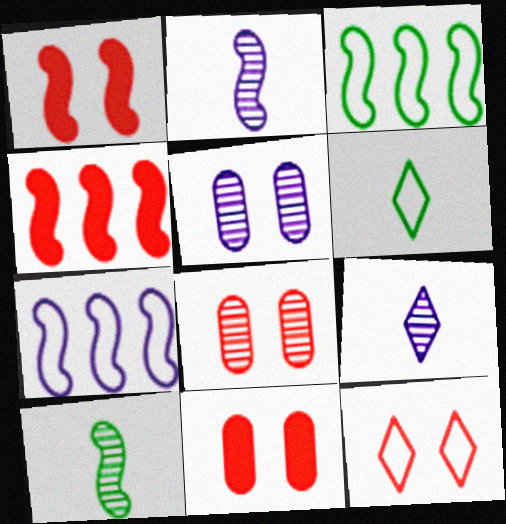[[1, 2, 3], 
[1, 7, 10], 
[1, 8, 12], 
[3, 9, 11], 
[4, 5, 6]]